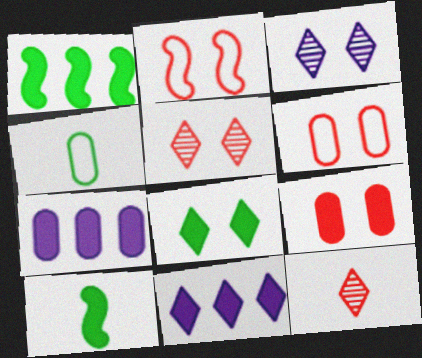[[2, 5, 9], 
[9, 10, 11]]